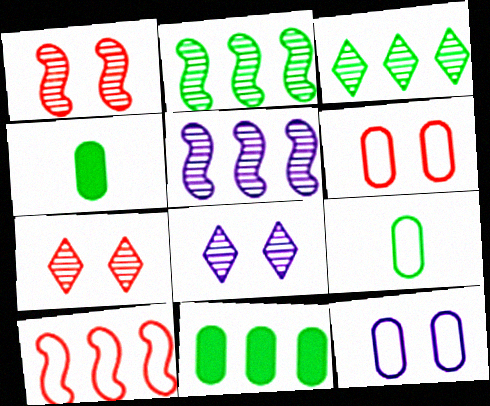[[4, 8, 10]]